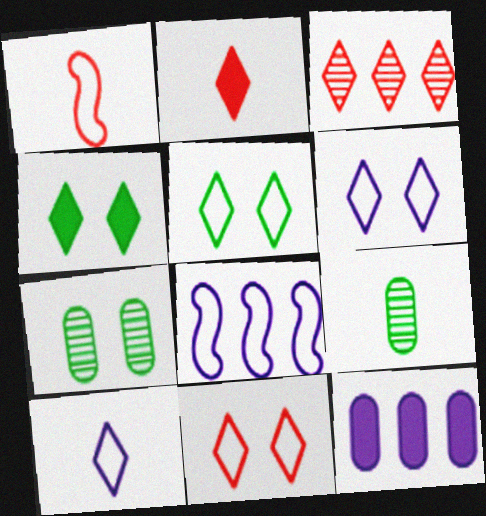[[2, 3, 11], 
[2, 7, 8], 
[3, 4, 10], 
[5, 6, 11]]